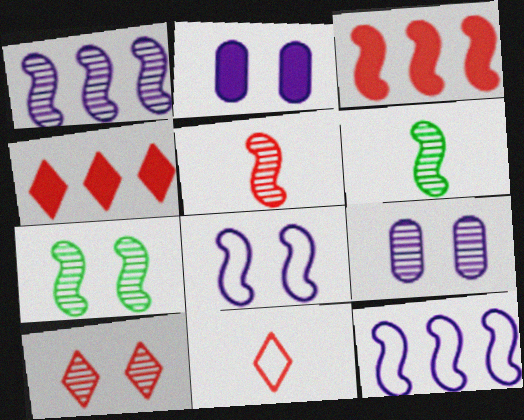[[1, 5, 7], 
[3, 6, 8], 
[4, 10, 11], 
[7, 9, 10]]